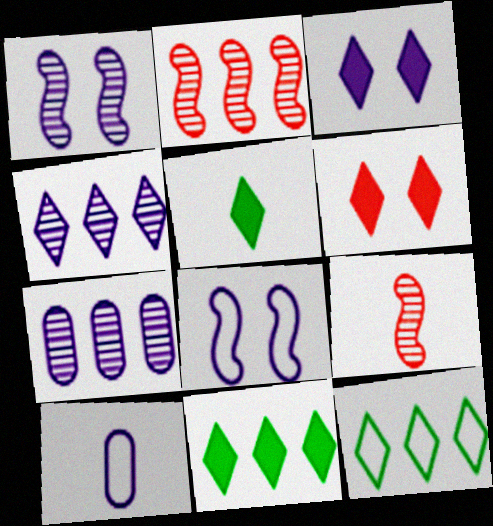[[5, 9, 10]]